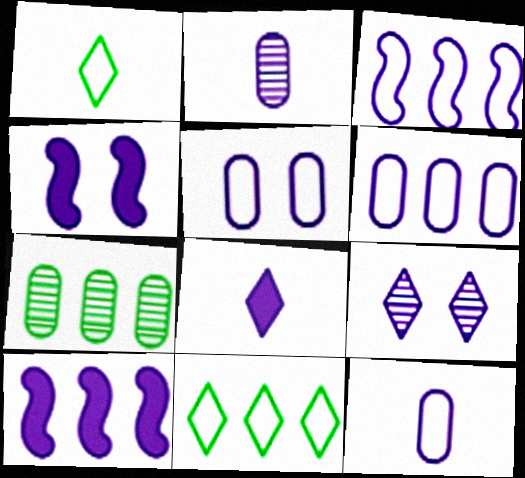[[4, 5, 9], 
[5, 6, 12], 
[9, 10, 12]]